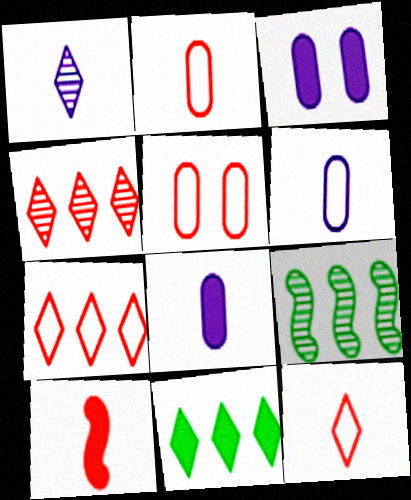[[3, 9, 12], 
[3, 10, 11], 
[4, 5, 10]]